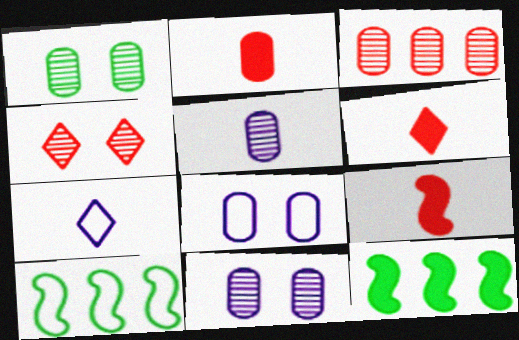[[1, 3, 5], 
[2, 6, 9], 
[6, 10, 11]]